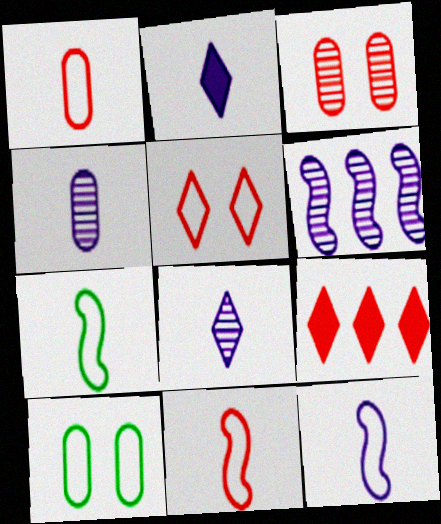[[2, 4, 12], 
[3, 9, 11], 
[7, 11, 12]]